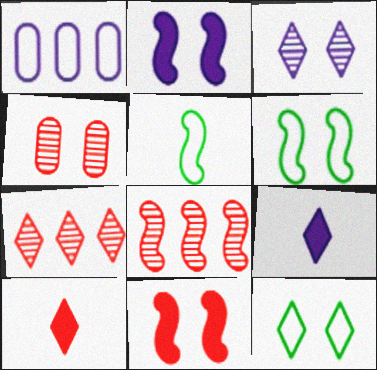[[2, 4, 12], 
[2, 5, 8], 
[7, 9, 12]]